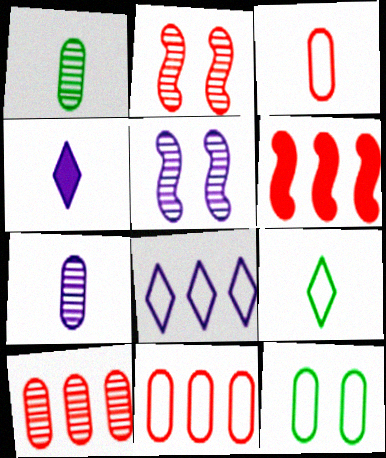[]